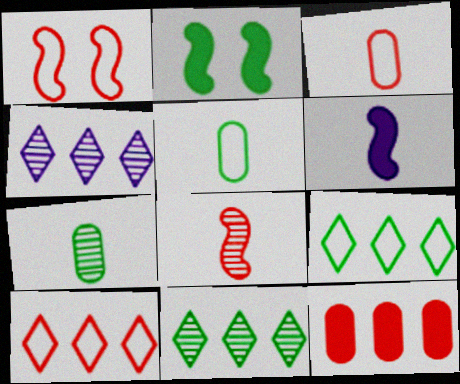[[1, 3, 10], 
[2, 3, 4], 
[2, 5, 11], 
[2, 7, 9]]